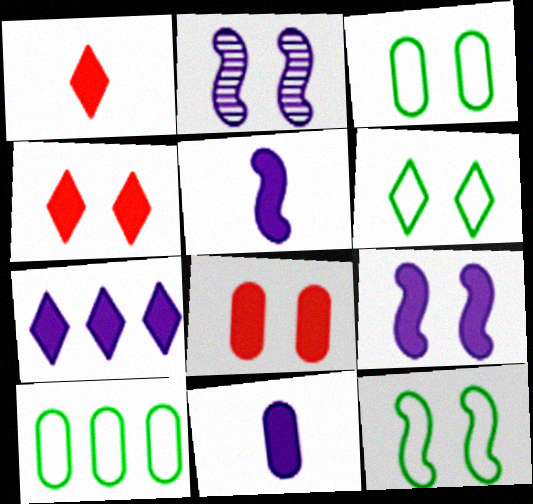[[1, 2, 10], 
[2, 3, 4], 
[2, 6, 8], 
[3, 6, 12], 
[7, 9, 11]]